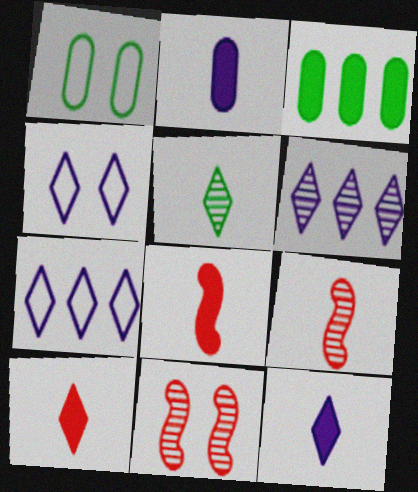[[1, 6, 8], 
[3, 4, 9], 
[4, 6, 12]]